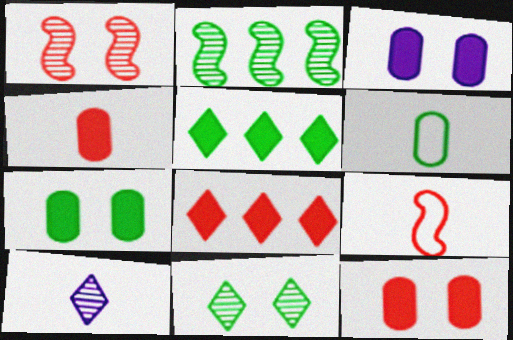[[3, 7, 12]]